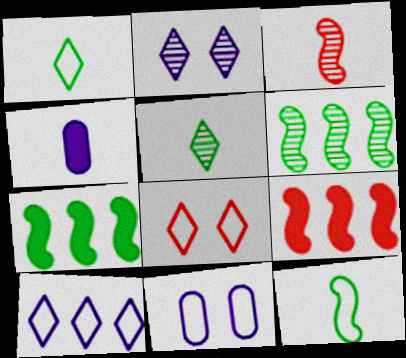[[1, 3, 4], 
[1, 8, 10], 
[4, 6, 8], 
[5, 9, 11]]